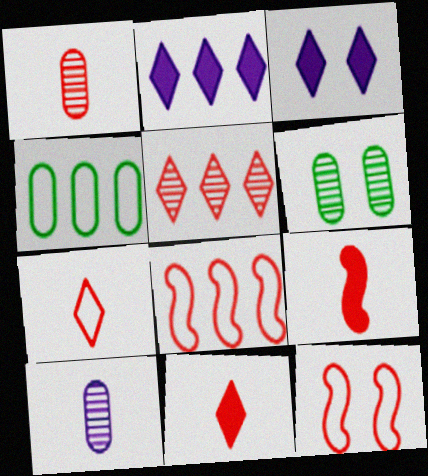[[1, 7, 9], 
[3, 6, 12]]